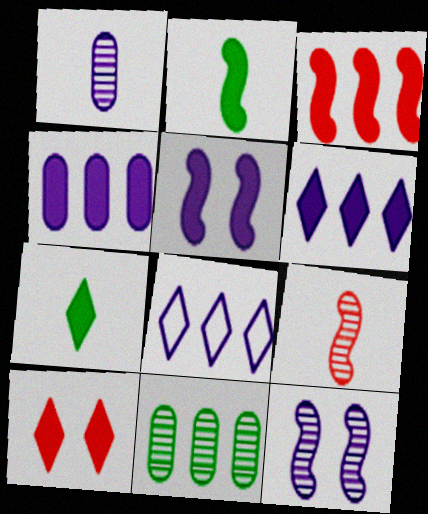[[1, 5, 8], 
[2, 3, 5], 
[2, 4, 10], 
[3, 8, 11], 
[6, 7, 10]]